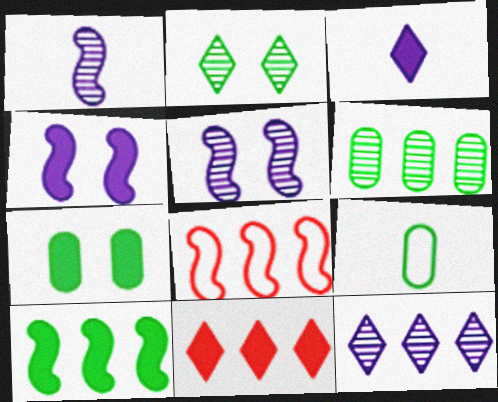[[2, 9, 10], 
[5, 9, 11], 
[6, 7, 9]]